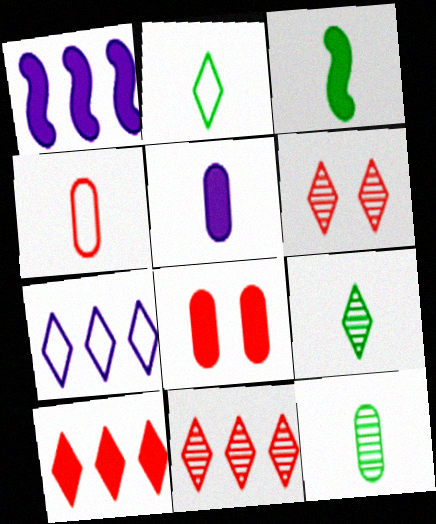[[2, 3, 12], 
[4, 5, 12]]